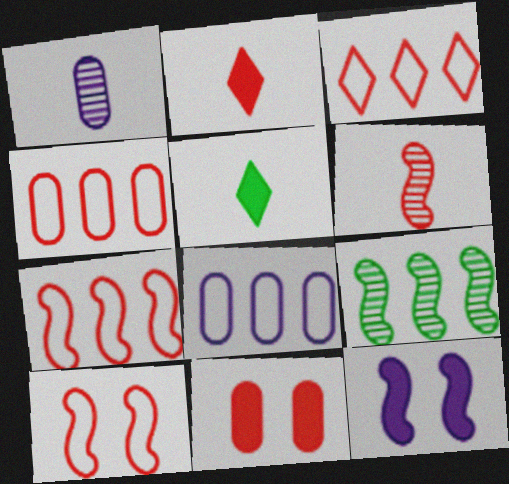[[3, 4, 7], 
[3, 6, 11]]